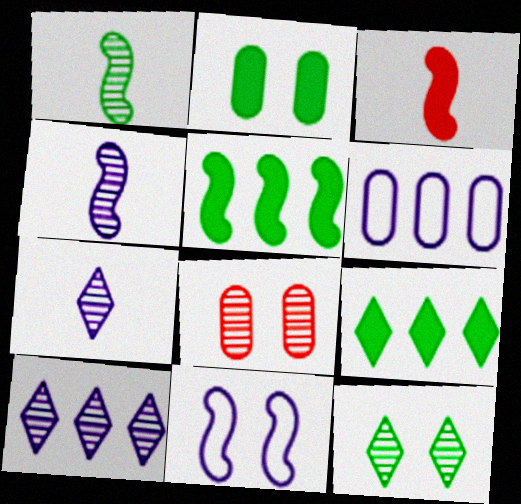[[1, 8, 10], 
[3, 6, 12]]